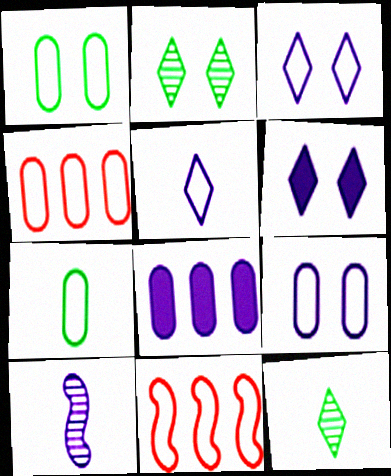[[1, 5, 11], 
[3, 7, 11], 
[3, 8, 10], 
[4, 7, 9]]